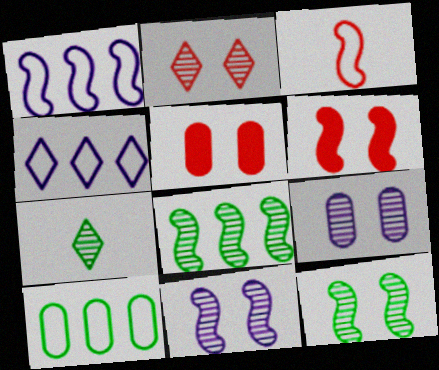[[1, 5, 7], 
[2, 9, 12]]